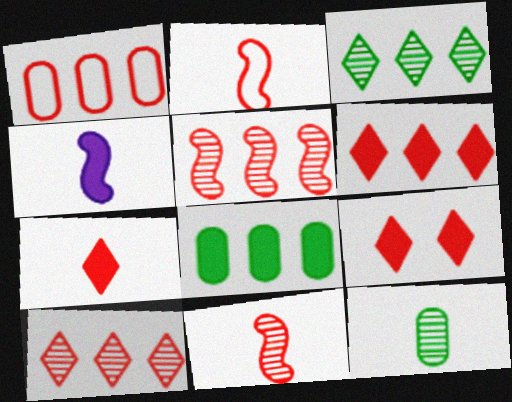[[1, 5, 6], 
[1, 9, 11], 
[4, 8, 9], 
[6, 7, 9]]